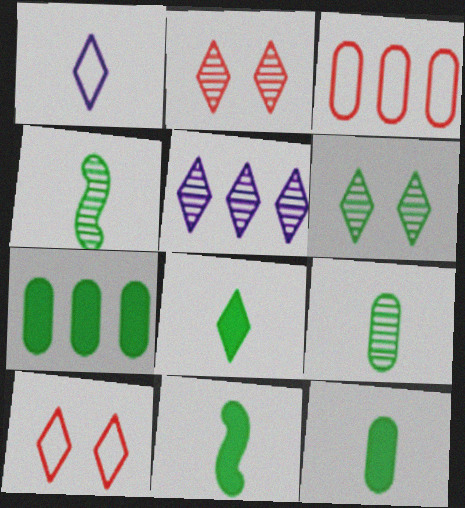[[5, 8, 10], 
[8, 11, 12]]